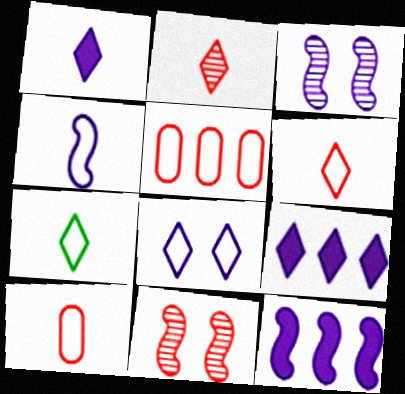[[1, 2, 7], 
[3, 4, 12], 
[4, 7, 10]]